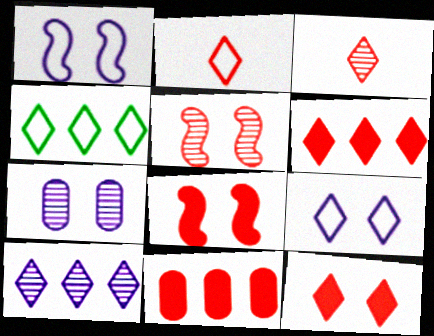[[2, 4, 9], 
[2, 5, 11], 
[4, 6, 10]]